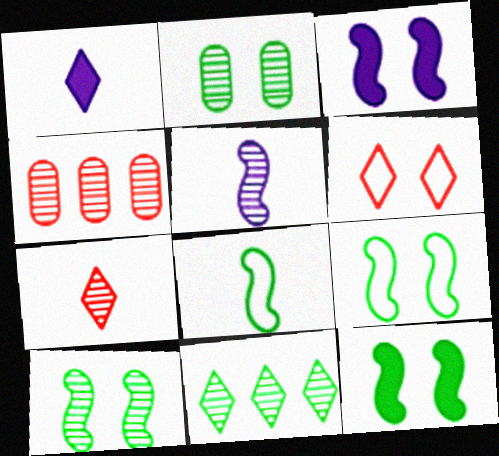[[1, 4, 9], 
[1, 6, 11], 
[2, 3, 6], 
[9, 10, 12]]